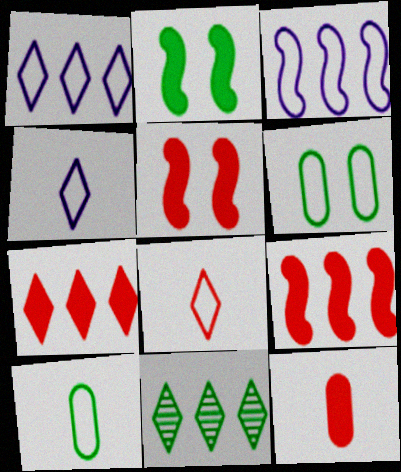[[1, 7, 11], 
[2, 10, 11], 
[3, 6, 8], 
[5, 7, 12]]